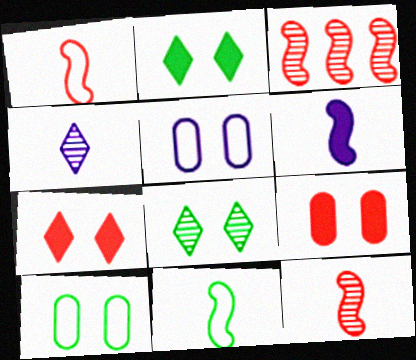[[6, 11, 12]]